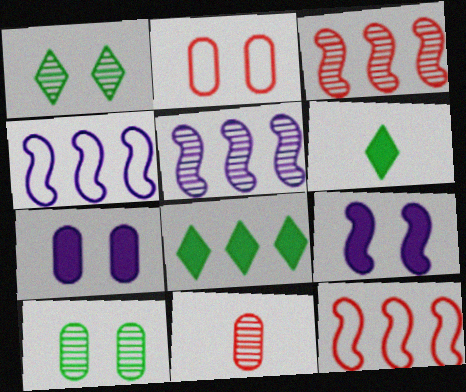[[1, 2, 9], 
[1, 5, 11], 
[2, 5, 6], 
[2, 7, 10]]